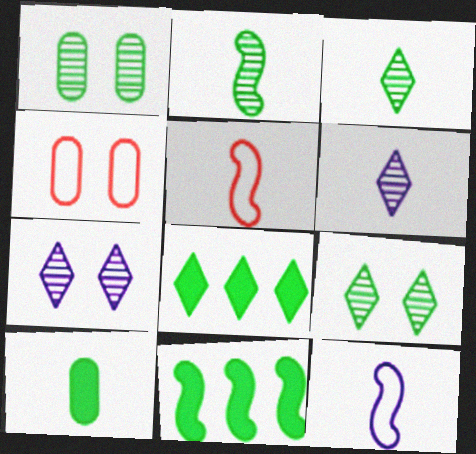[[4, 6, 11], 
[5, 6, 10]]